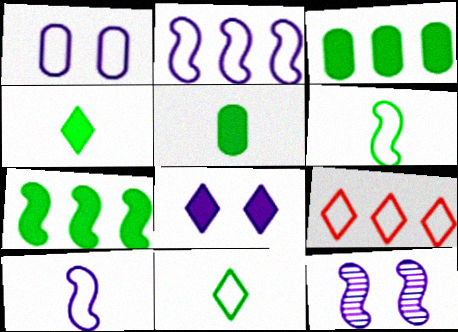[[1, 6, 9], 
[1, 8, 12], 
[5, 9, 12]]